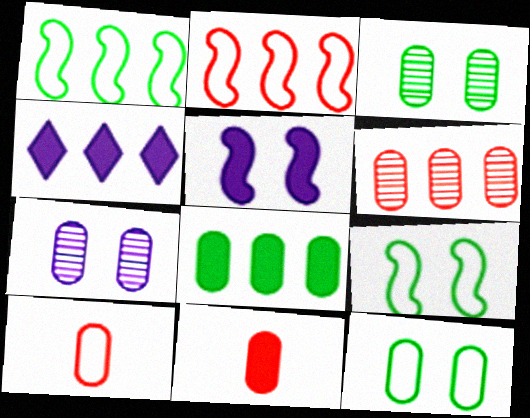[[1, 4, 6], 
[7, 8, 10]]